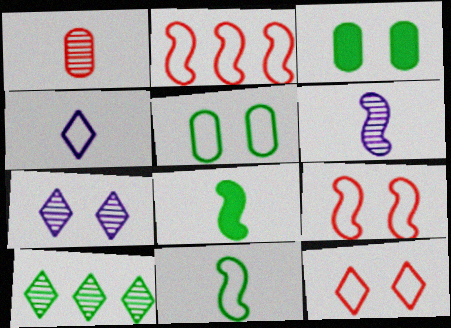[[1, 4, 8], 
[2, 4, 5], 
[3, 7, 9], 
[3, 10, 11], 
[5, 8, 10]]